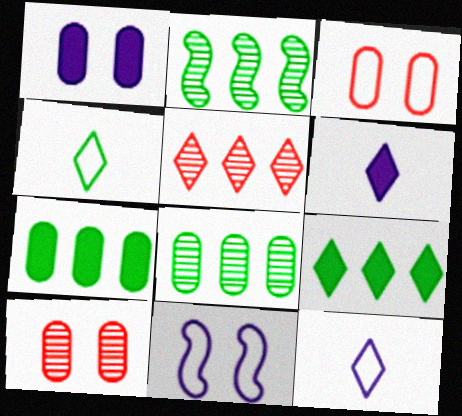[[2, 3, 6]]